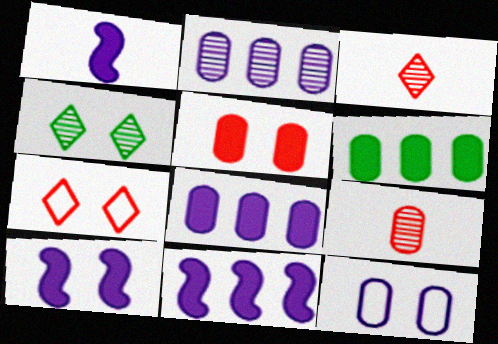[[1, 10, 11], 
[6, 9, 12]]